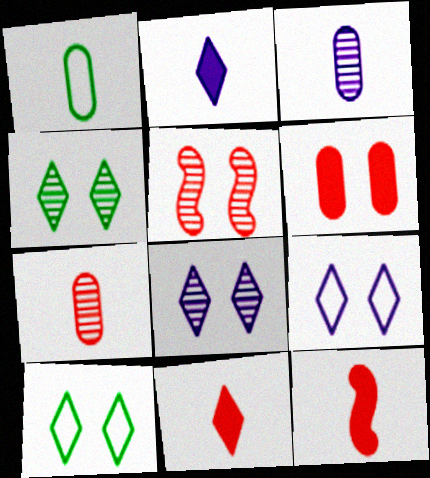[]